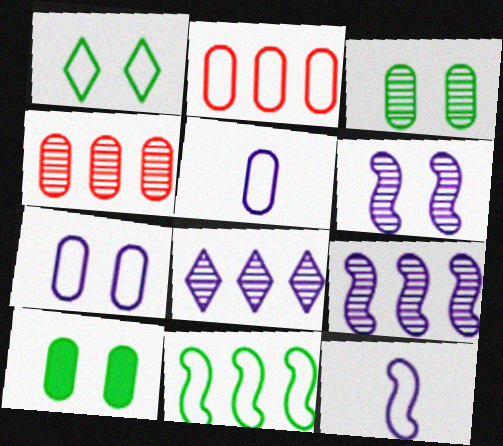[[1, 2, 12], 
[4, 5, 10]]